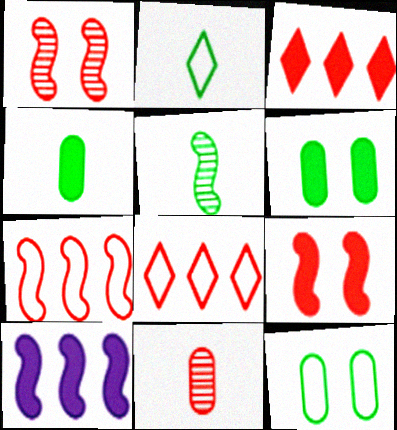[[2, 4, 5], 
[8, 9, 11]]